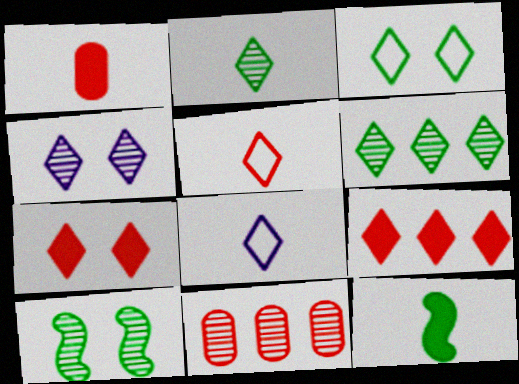[[3, 4, 7], 
[6, 7, 8]]